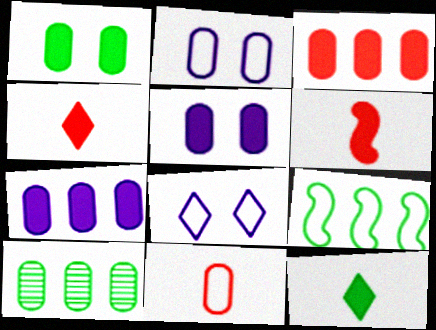[[5, 10, 11], 
[6, 8, 10], 
[8, 9, 11]]